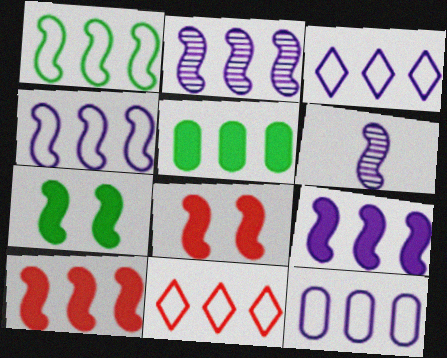[[1, 2, 10], 
[1, 6, 8], 
[1, 11, 12], 
[2, 4, 9], 
[2, 5, 11], 
[3, 4, 12]]